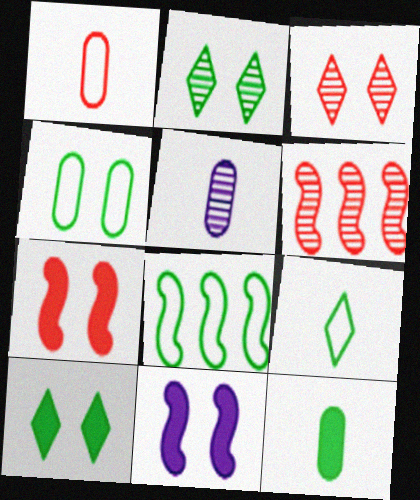[[1, 5, 12], 
[2, 5, 6], 
[2, 8, 12], 
[3, 4, 11], 
[4, 8, 9]]